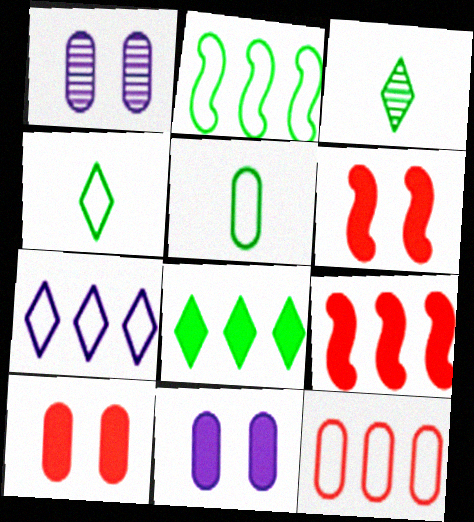[[1, 4, 9], 
[2, 7, 12]]